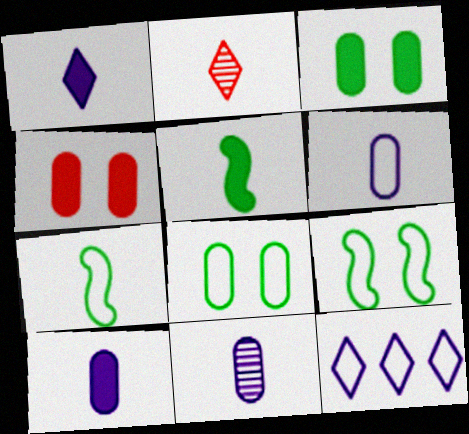[[2, 5, 6], 
[2, 7, 10], 
[6, 10, 11]]